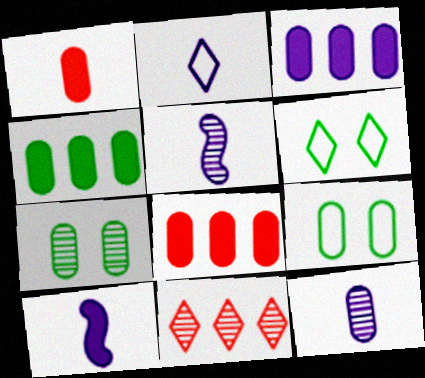[[2, 10, 12], 
[3, 4, 8], 
[5, 6, 8], 
[5, 7, 11], 
[8, 9, 12], 
[9, 10, 11]]